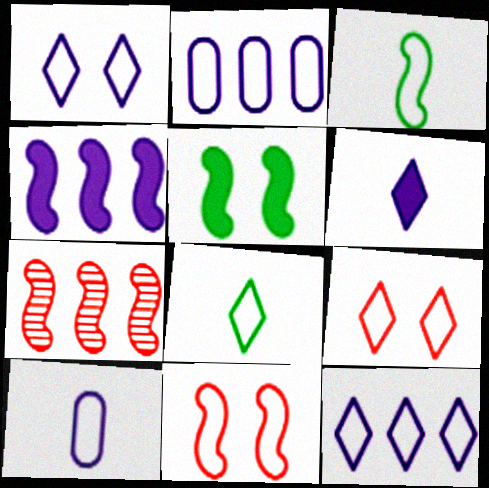[[2, 3, 9], 
[2, 8, 11], 
[8, 9, 12]]